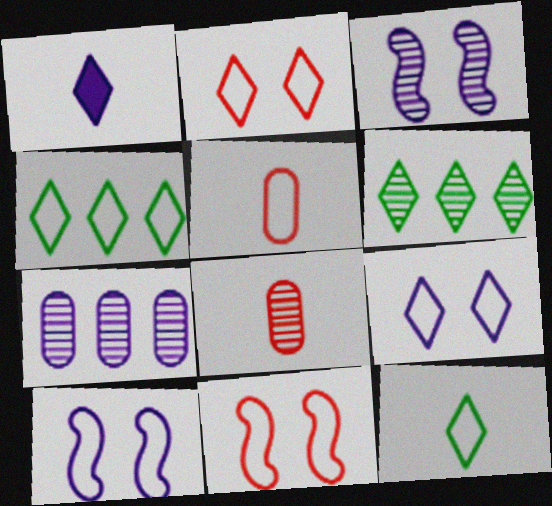[[1, 2, 6], 
[1, 7, 10], 
[3, 6, 8], 
[4, 5, 10]]